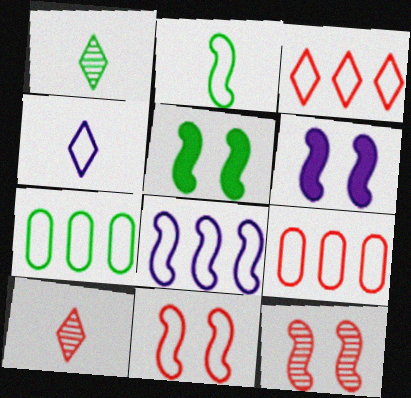[[1, 5, 7], 
[1, 6, 9], 
[2, 8, 11], 
[3, 7, 8], 
[4, 7, 11], 
[6, 7, 10]]